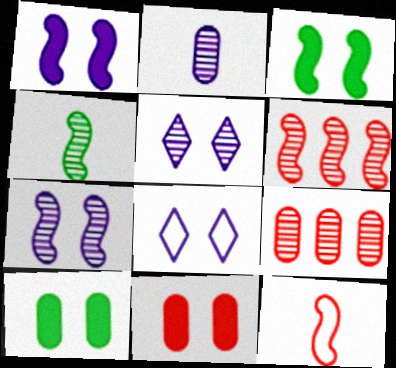[[4, 5, 9], 
[4, 6, 7]]